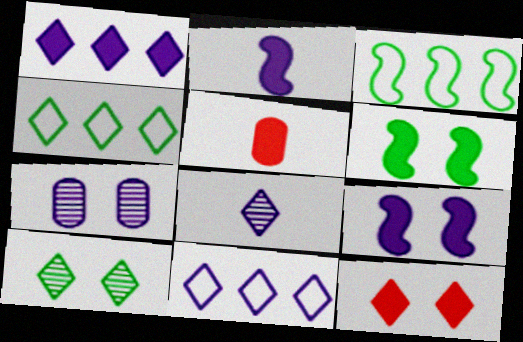[[1, 5, 6], 
[2, 7, 11], 
[4, 8, 12]]